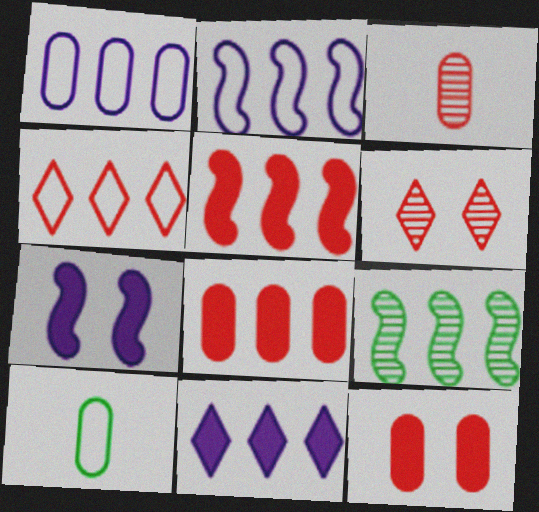[[2, 5, 9]]